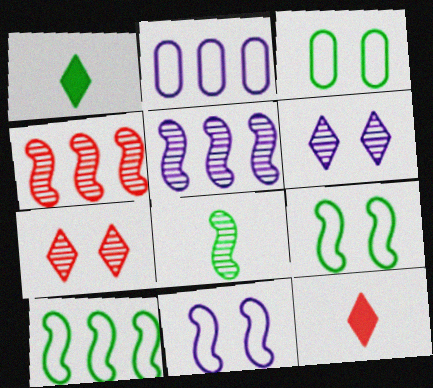[[3, 5, 12]]